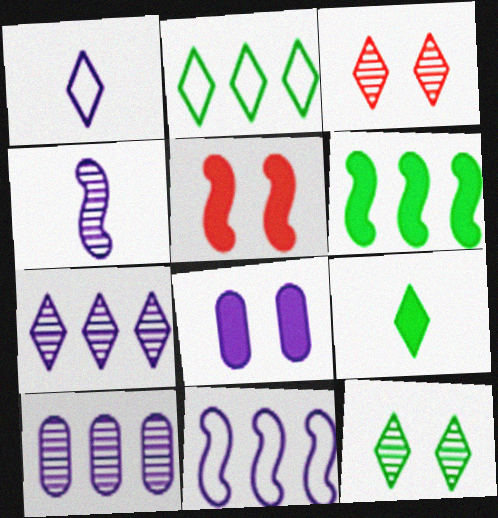[[2, 9, 12]]